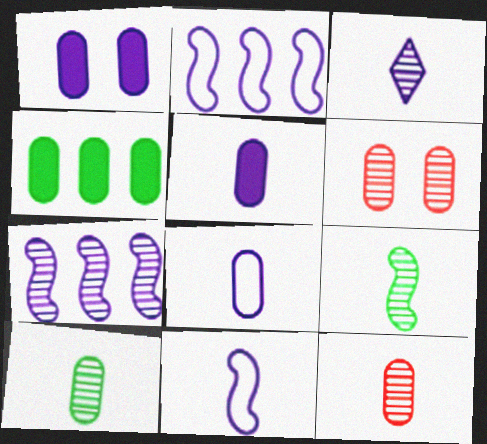[[1, 2, 3], 
[3, 5, 11], 
[3, 9, 12], 
[4, 6, 8]]